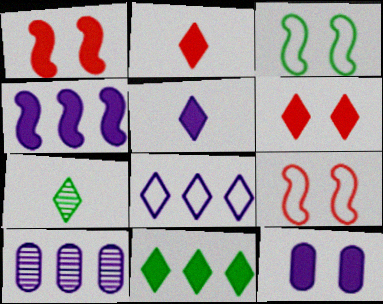[[2, 3, 10], 
[4, 5, 12], 
[4, 8, 10], 
[5, 6, 11], 
[6, 7, 8]]